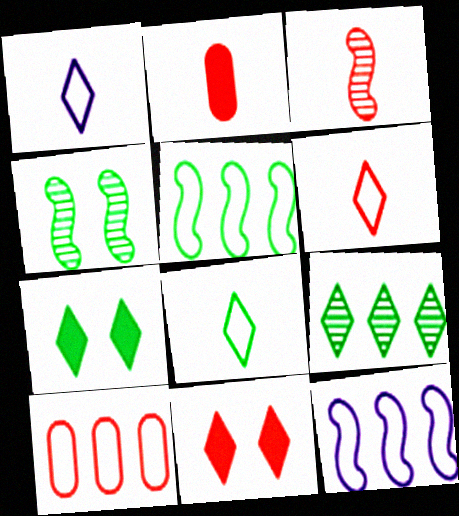[[1, 6, 8], 
[1, 9, 11], 
[2, 3, 6], 
[3, 10, 11], 
[7, 8, 9]]